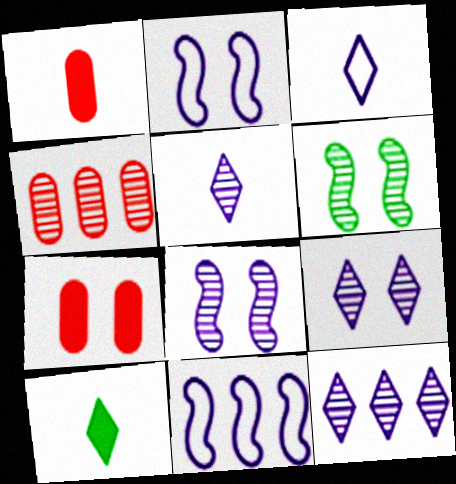[[2, 4, 10], 
[4, 5, 6], 
[5, 9, 12]]